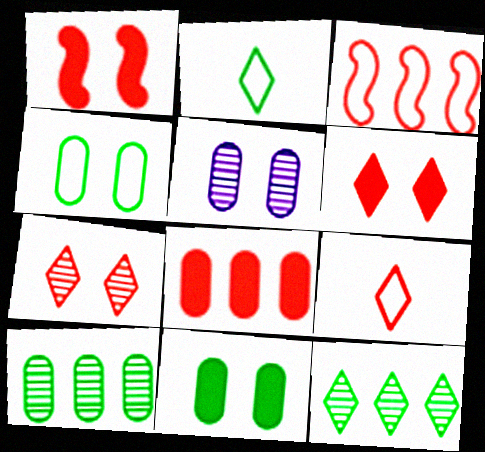[]